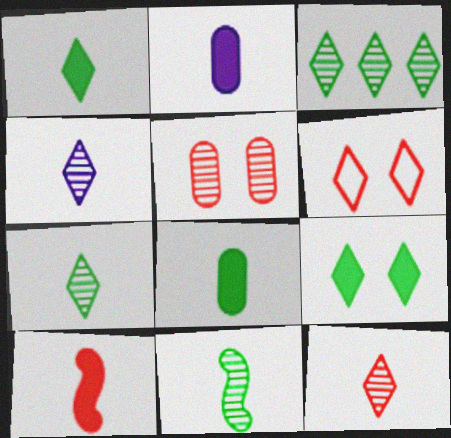[[1, 2, 10], 
[4, 7, 12]]